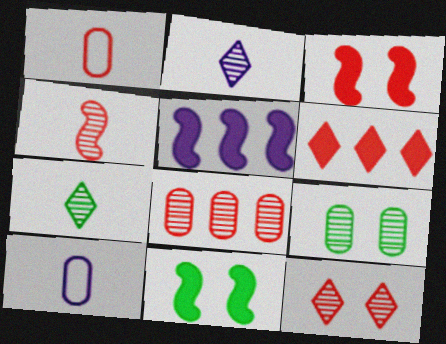[[4, 8, 12]]